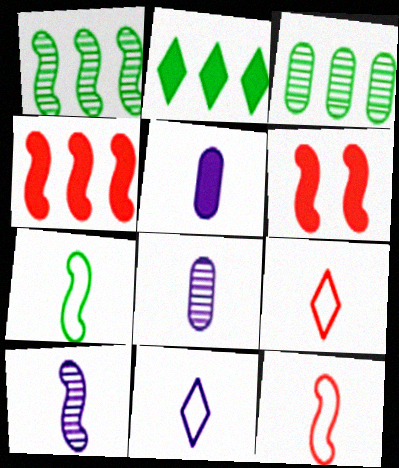[[2, 5, 6], 
[3, 6, 11], 
[5, 10, 11]]